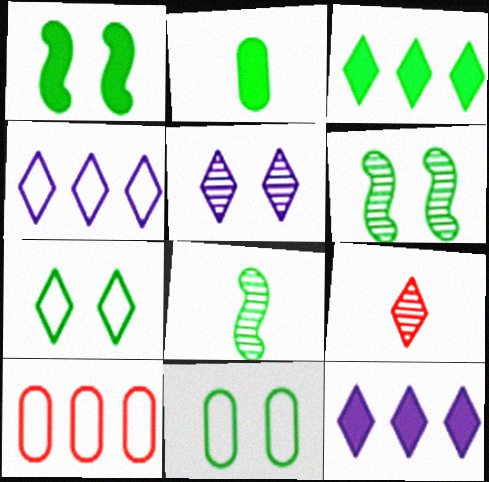[[1, 2, 3], 
[3, 8, 11], 
[7, 9, 12]]